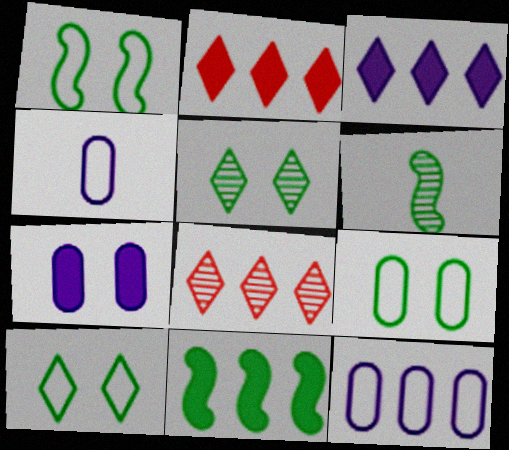[[1, 6, 11], 
[1, 9, 10], 
[8, 11, 12]]